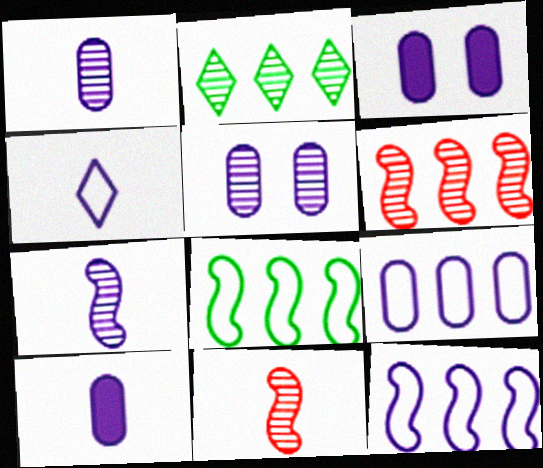[[1, 3, 9], 
[2, 5, 11], 
[4, 7, 10], 
[5, 9, 10]]